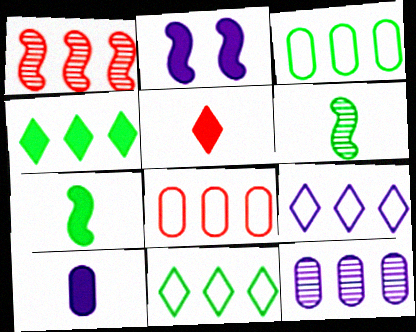[[5, 7, 10]]